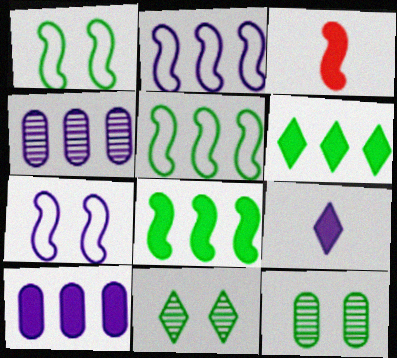[[4, 7, 9]]